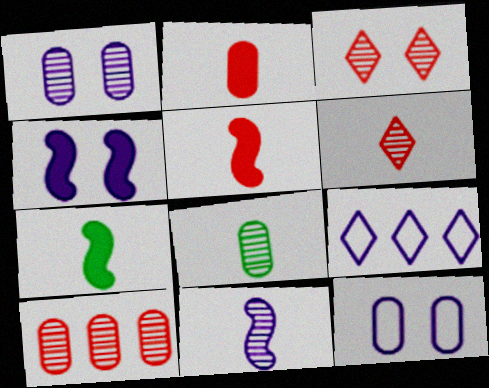[[1, 8, 10], 
[6, 8, 11]]